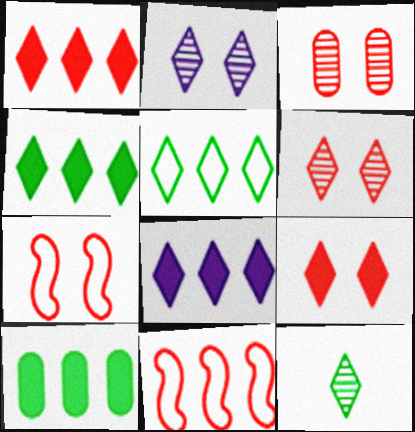[[1, 4, 8], 
[3, 7, 9]]